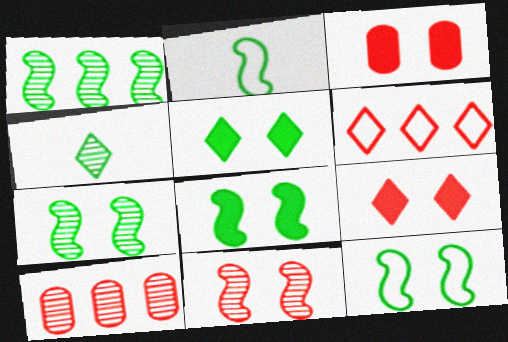[[1, 2, 8], 
[7, 8, 12]]